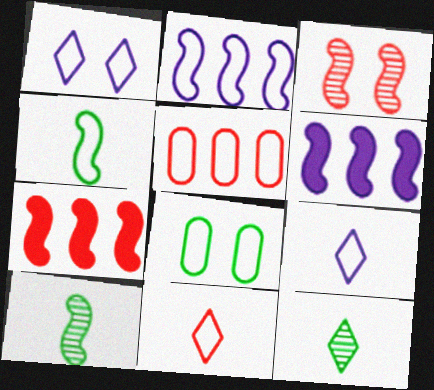[[1, 4, 5], 
[2, 8, 11], 
[3, 4, 6]]